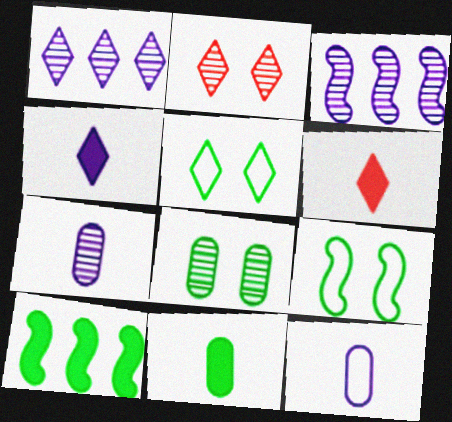[[1, 5, 6], 
[2, 10, 12]]